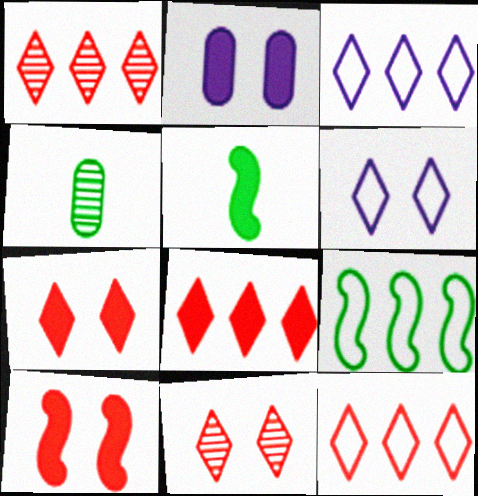[[1, 8, 12], 
[2, 5, 8], 
[3, 4, 10]]